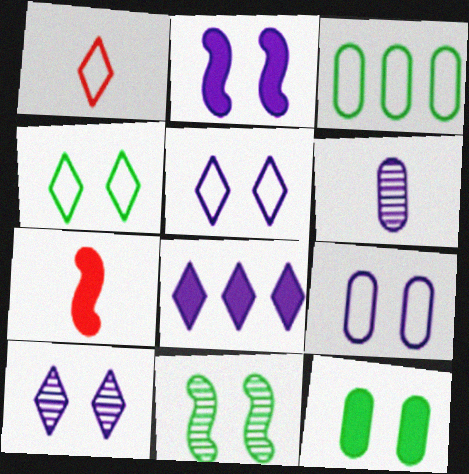[[2, 9, 10], 
[3, 7, 10], 
[4, 11, 12], 
[7, 8, 12]]